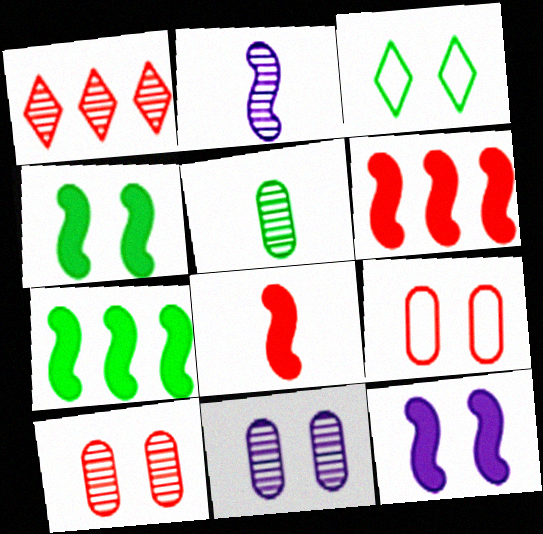[[1, 8, 9], 
[3, 5, 7], 
[3, 10, 12], 
[7, 8, 12]]